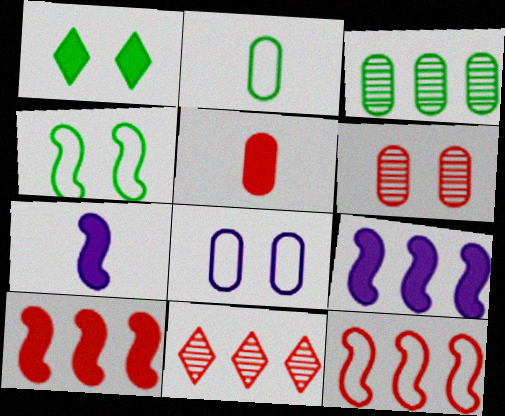[[1, 5, 9], 
[3, 5, 8]]